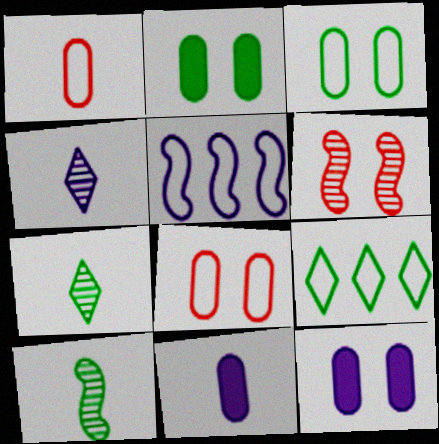[[2, 9, 10], 
[4, 5, 12], 
[6, 9, 11]]